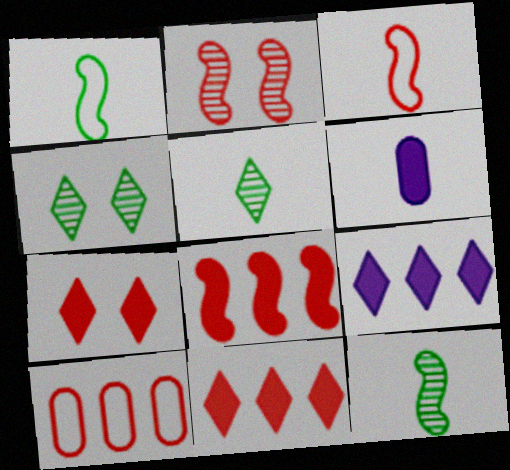[[2, 3, 8], 
[3, 5, 6]]